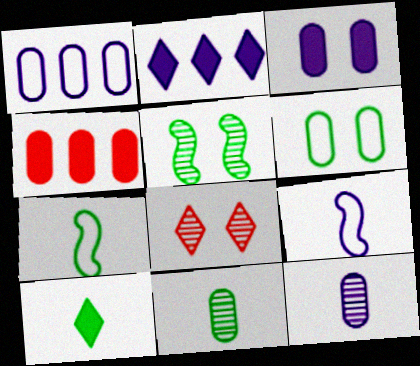[[1, 3, 12], 
[4, 6, 12], 
[7, 10, 11]]